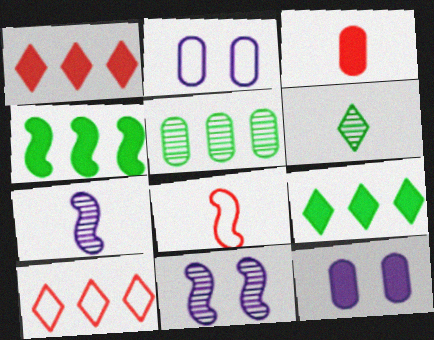[[2, 3, 5], 
[4, 8, 11]]